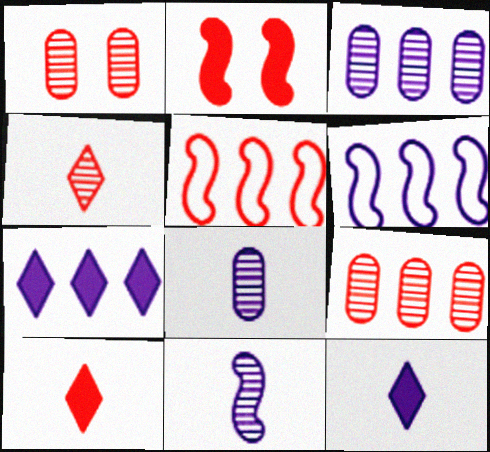[[1, 5, 10], 
[3, 6, 7]]